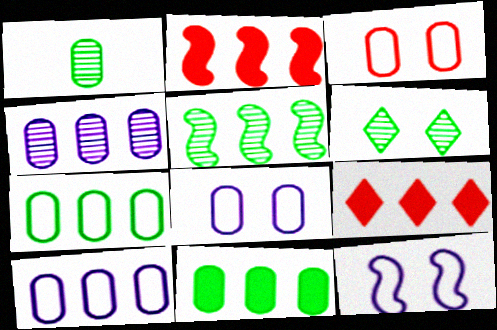[[1, 5, 6], 
[1, 9, 12], 
[5, 9, 10]]